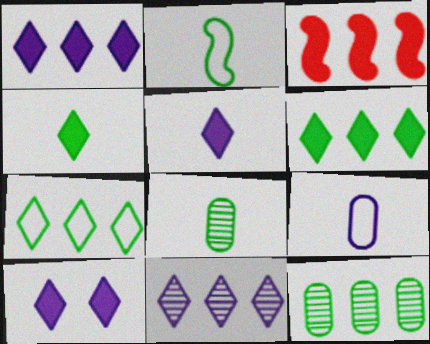[[1, 5, 10], 
[2, 4, 8]]